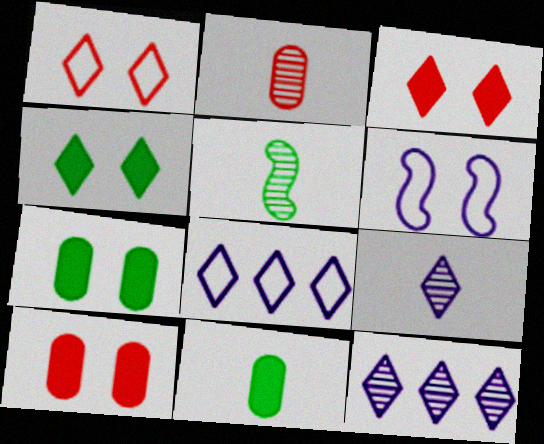[[2, 5, 9], 
[5, 8, 10]]